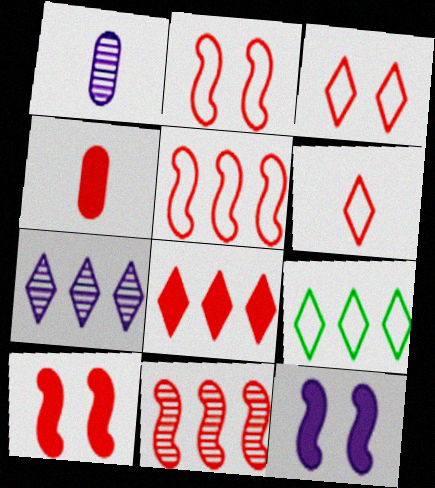[[1, 9, 10], 
[3, 4, 11], 
[4, 8, 10], 
[7, 8, 9]]